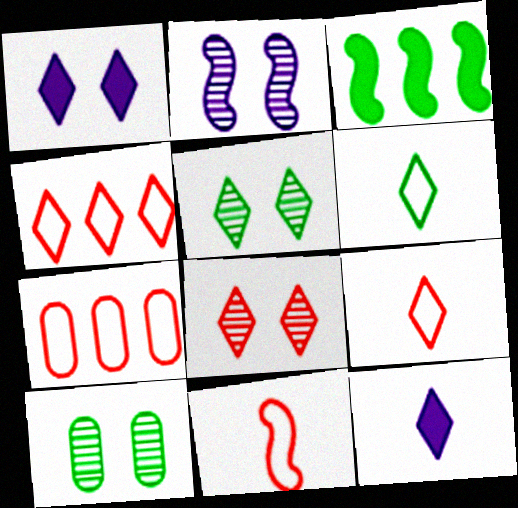[[2, 3, 11], 
[2, 8, 10], 
[3, 6, 10], 
[4, 5, 12]]